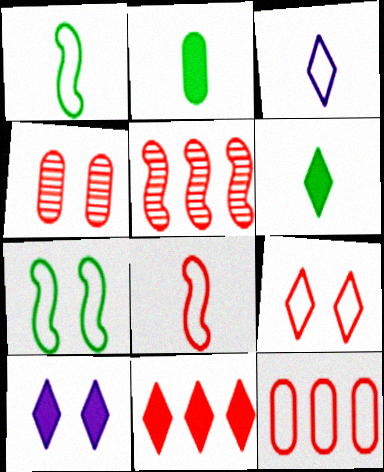[[3, 7, 12], 
[4, 7, 10], 
[4, 8, 11], 
[5, 11, 12], 
[6, 10, 11], 
[8, 9, 12]]